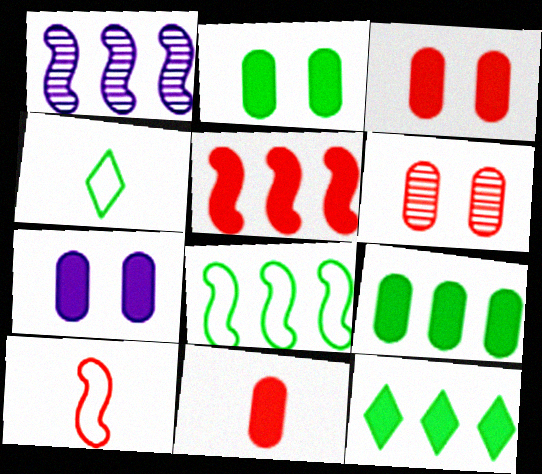[[1, 3, 4], 
[1, 5, 8], 
[2, 3, 7], 
[7, 9, 11]]